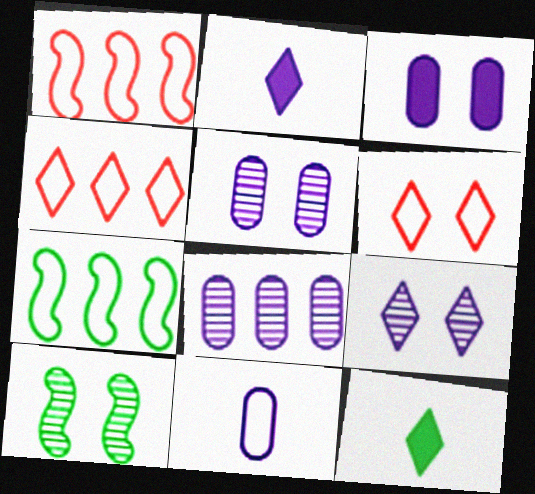[[1, 5, 12], 
[3, 6, 10], 
[3, 8, 11], 
[4, 9, 12], 
[6, 7, 11]]